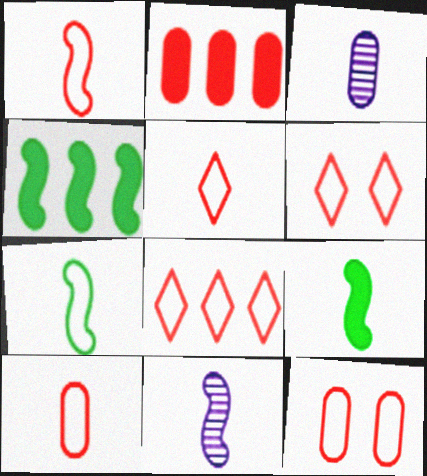[[1, 5, 10], 
[1, 8, 12], 
[1, 9, 11], 
[3, 4, 6], 
[3, 5, 9], 
[5, 6, 8]]